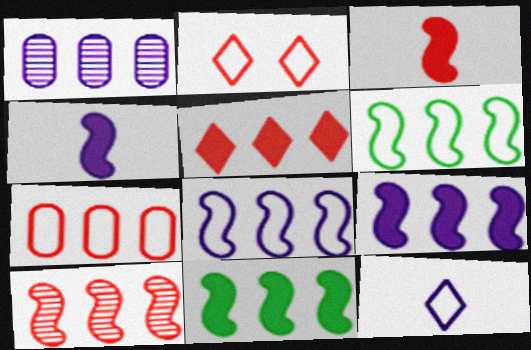[[1, 5, 6], 
[5, 7, 10], 
[6, 9, 10], 
[8, 10, 11]]